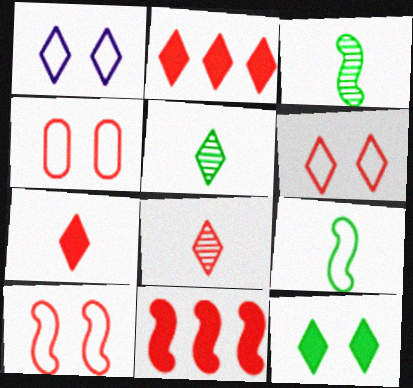[[1, 2, 5], 
[2, 6, 8], 
[4, 6, 10], 
[4, 8, 11]]